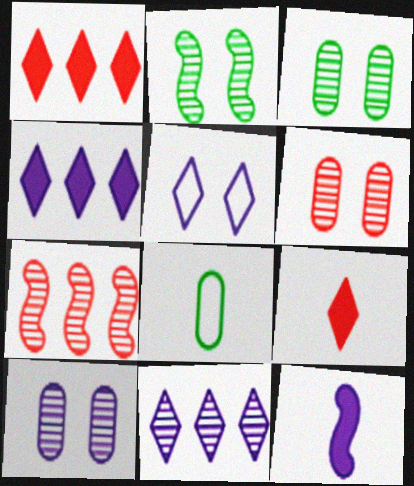[[3, 6, 10]]